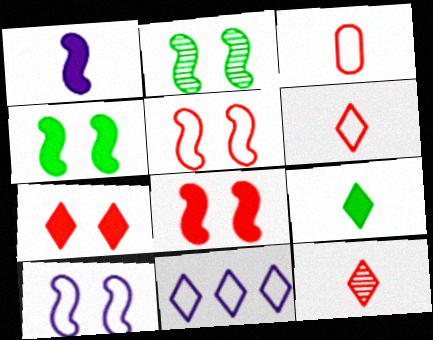[[2, 8, 10]]